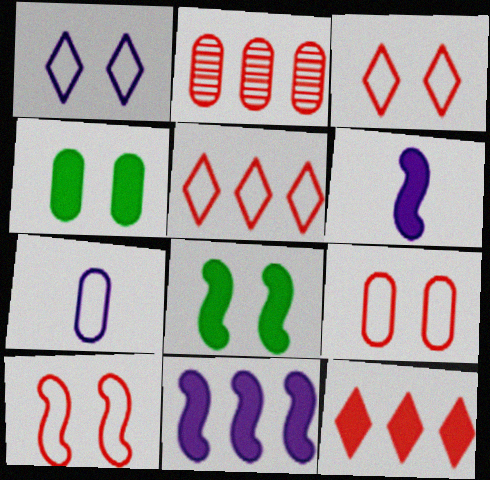[[2, 4, 7], 
[3, 9, 10], 
[4, 6, 12]]